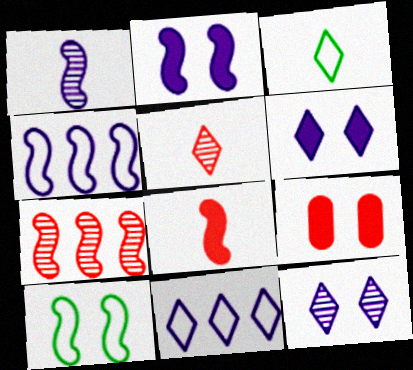[[1, 2, 4], 
[9, 10, 12]]